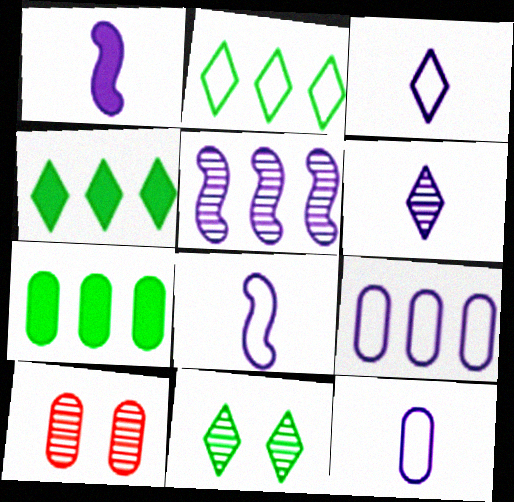[[1, 2, 10], 
[1, 6, 12], 
[3, 8, 12], 
[4, 8, 10], 
[7, 10, 12]]